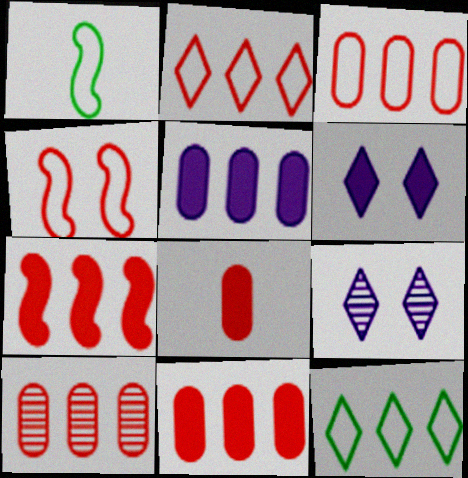[[1, 6, 10], 
[1, 9, 11], 
[2, 7, 10], 
[3, 10, 11]]